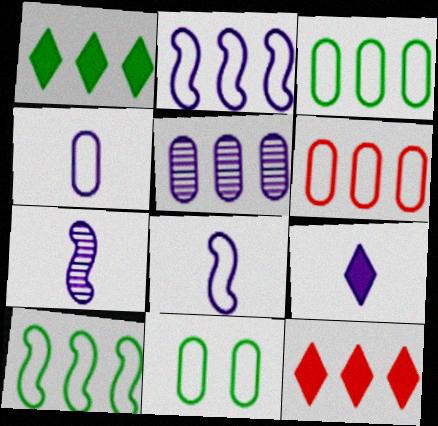[[4, 6, 11], 
[4, 7, 9], 
[5, 10, 12], 
[7, 11, 12]]